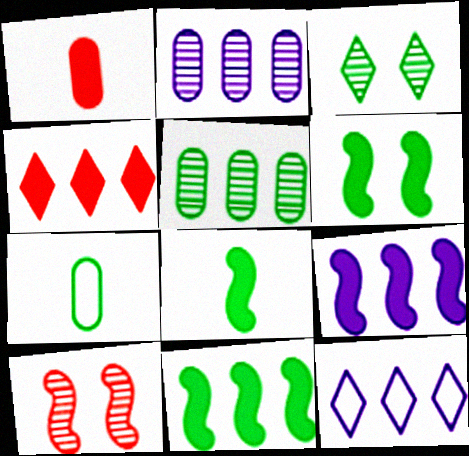[[2, 9, 12], 
[3, 7, 11], 
[6, 8, 11]]